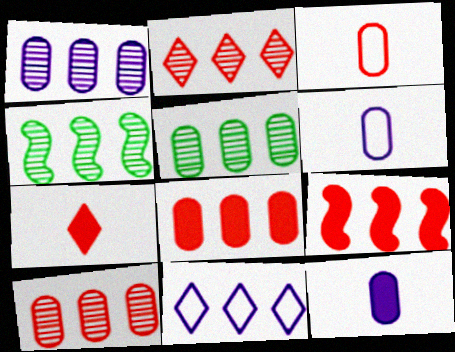[[1, 2, 4], 
[1, 5, 10], 
[4, 8, 11], 
[5, 9, 11]]